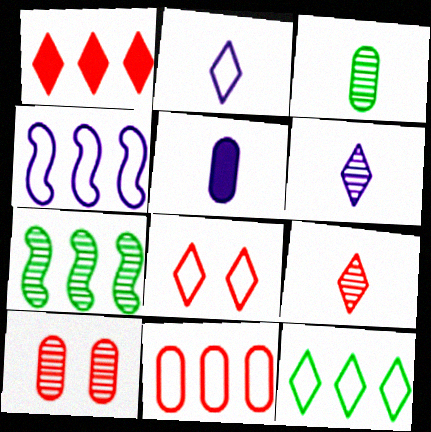[[1, 8, 9], 
[2, 8, 12], 
[4, 11, 12], 
[5, 7, 8], 
[6, 7, 10]]